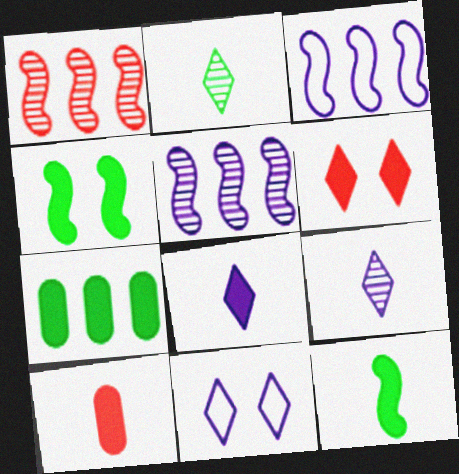[[8, 10, 12]]